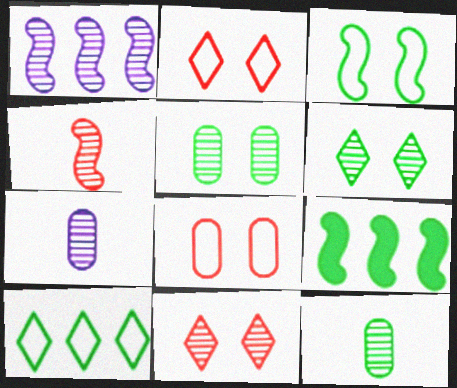[[1, 11, 12], 
[2, 7, 9]]